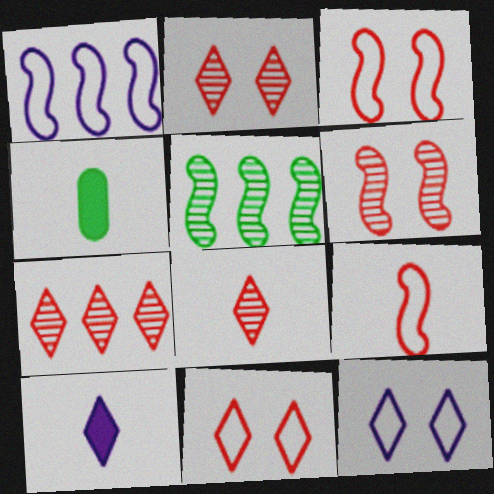[[1, 2, 4], 
[2, 7, 8]]